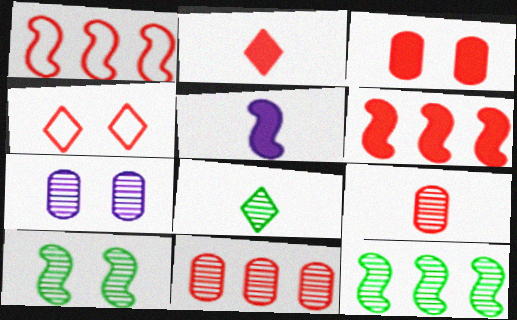[[1, 5, 10], 
[2, 3, 6], 
[4, 6, 9]]